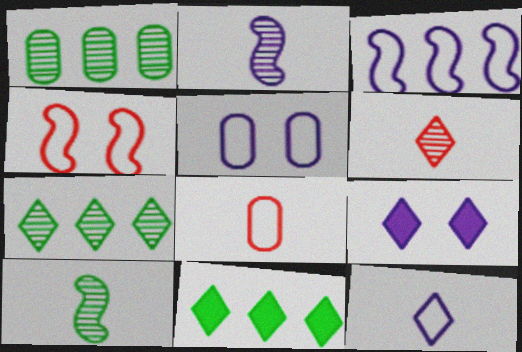[[3, 5, 12]]